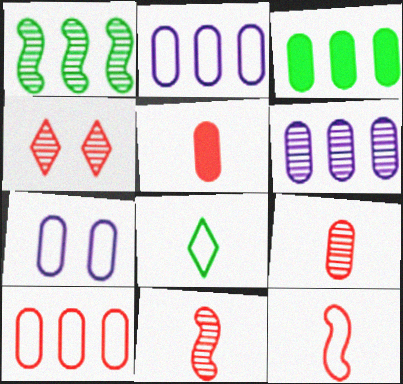[[3, 6, 10], 
[3, 7, 9]]